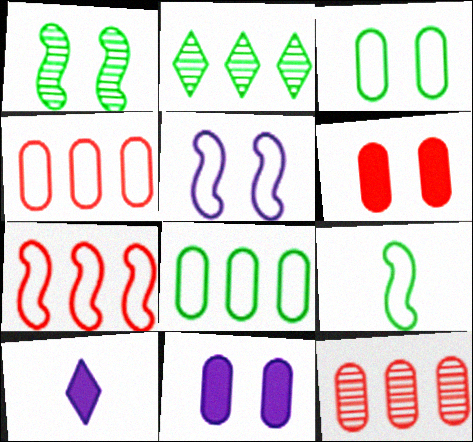[[1, 4, 10], 
[5, 7, 9]]